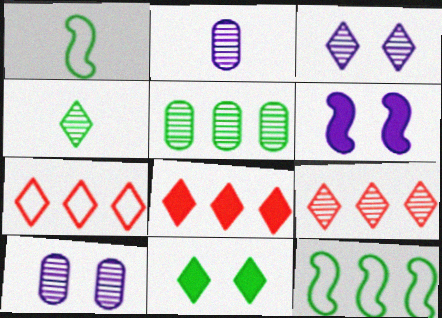[[1, 5, 11], 
[1, 8, 10], 
[3, 4, 9], 
[7, 8, 9]]